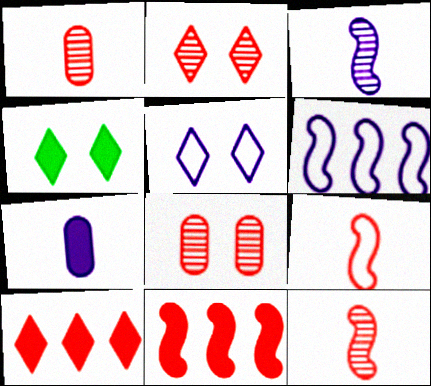[[1, 4, 6], 
[2, 4, 5], 
[4, 7, 11], 
[8, 9, 10]]